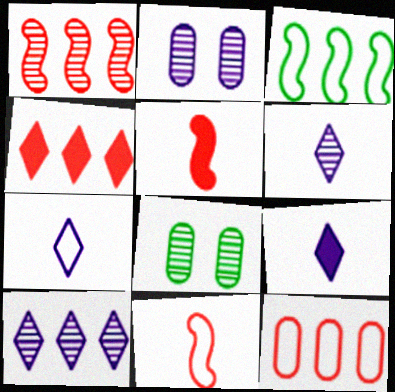[[1, 4, 12], 
[1, 6, 8], 
[6, 7, 9]]